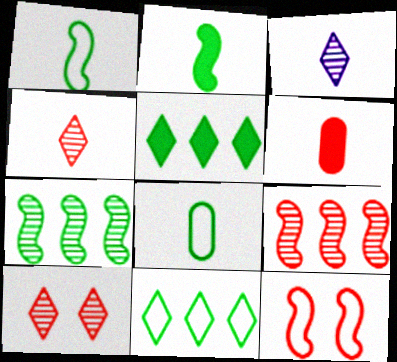[[1, 3, 6]]